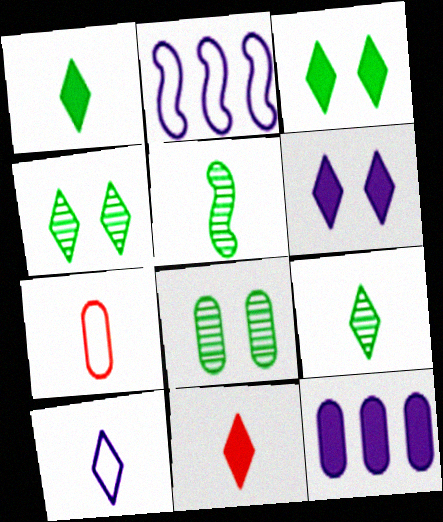[[2, 8, 11], 
[7, 8, 12], 
[9, 10, 11]]